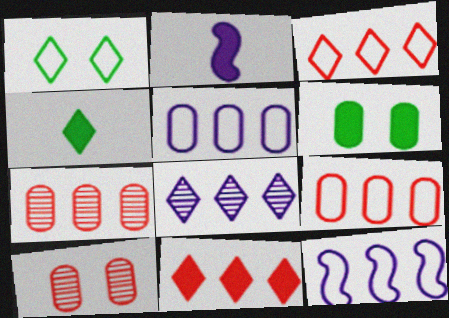[[1, 2, 7], 
[2, 6, 11], 
[4, 10, 12]]